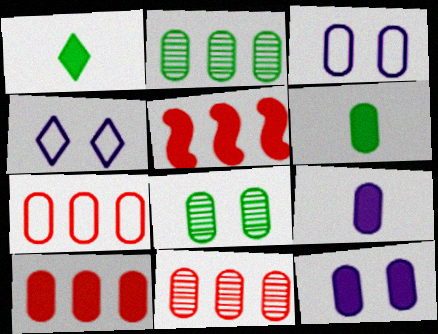[[1, 5, 12], 
[3, 6, 11], 
[6, 10, 12], 
[7, 8, 9], 
[7, 10, 11]]